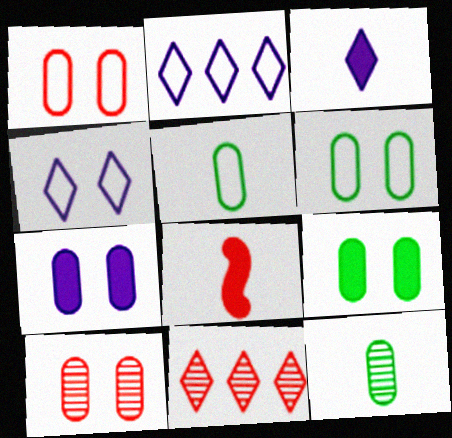[[1, 8, 11], 
[6, 7, 10]]